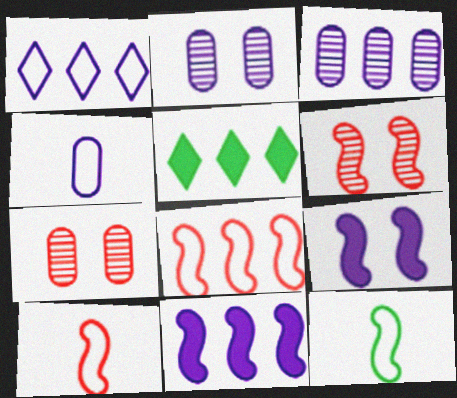[[1, 3, 11], 
[2, 5, 10], 
[3, 5, 8], 
[4, 5, 6], 
[6, 11, 12]]